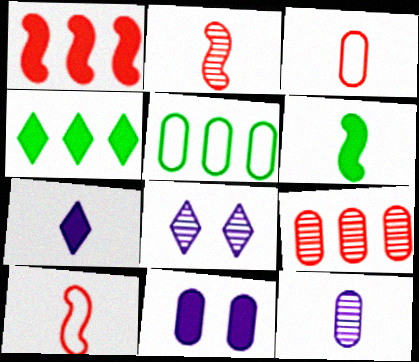[]